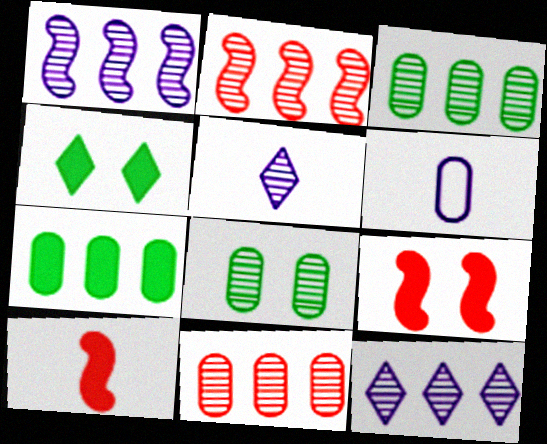[[2, 3, 12], 
[2, 4, 6], 
[2, 5, 8]]